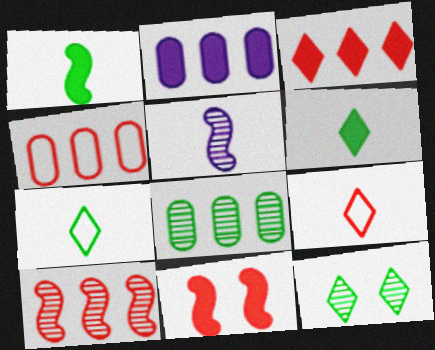[[2, 4, 8], 
[2, 6, 11], 
[3, 4, 10]]